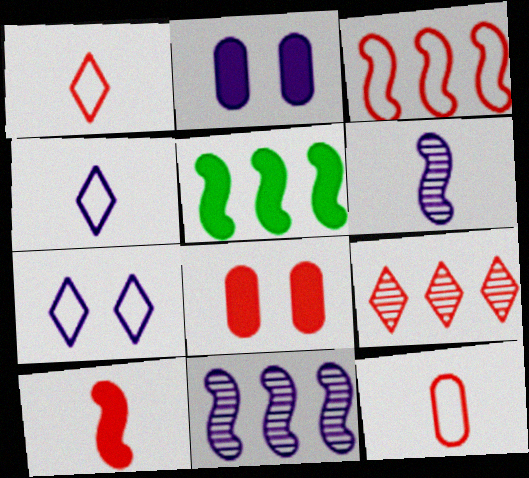[[2, 4, 11], 
[3, 5, 11]]